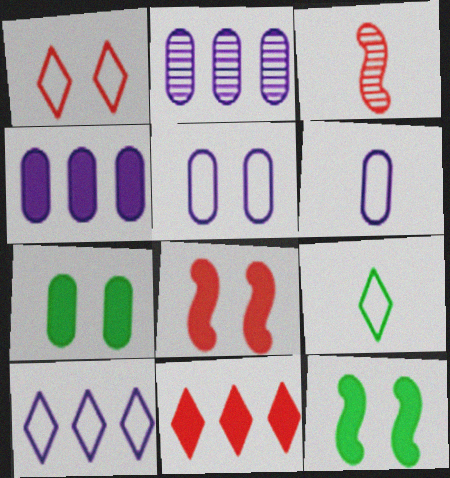[[1, 9, 10], 
[2, 8, 9], 
[3, 7, 10]]